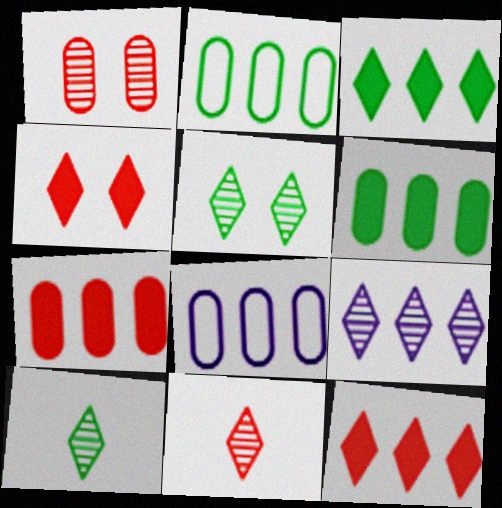[[5, 9, 11]]